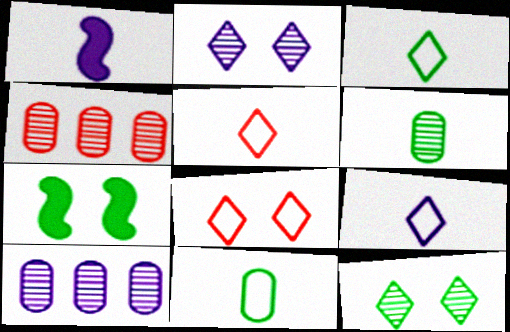[[1, 5, 6], 
[3, 5, 9], 
[4, 7, 9], 
[5, 7, 10]]